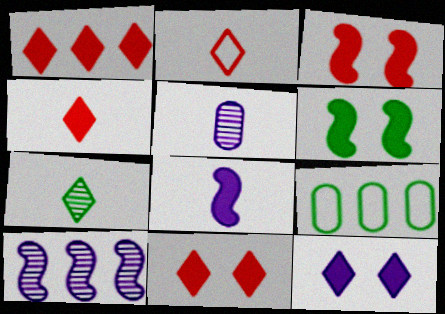[[1, 4, 11], 
[1, 9, 10], 
[6, 7, 9]]